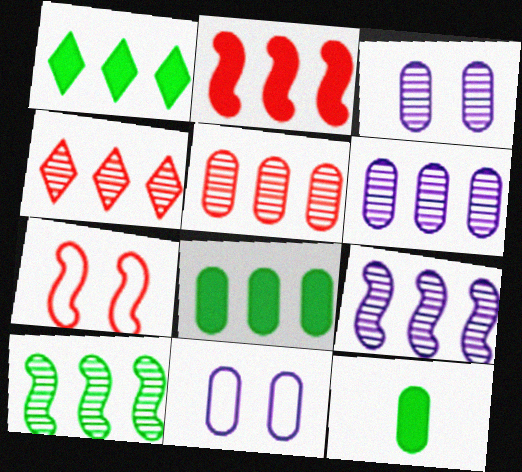[[4, 6, 10], 
[5, 11, 12]]